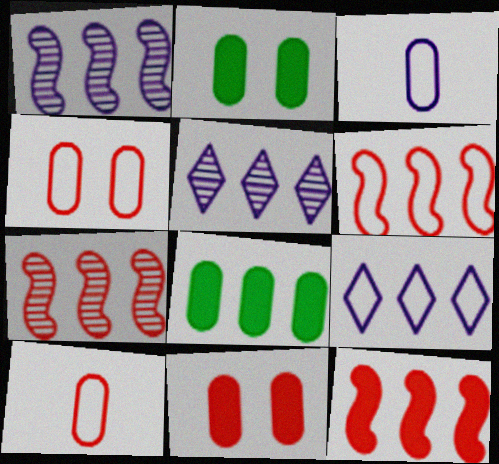[[5, 6, 8], 
[6, 7, 12], 
[7, 8, 9]]